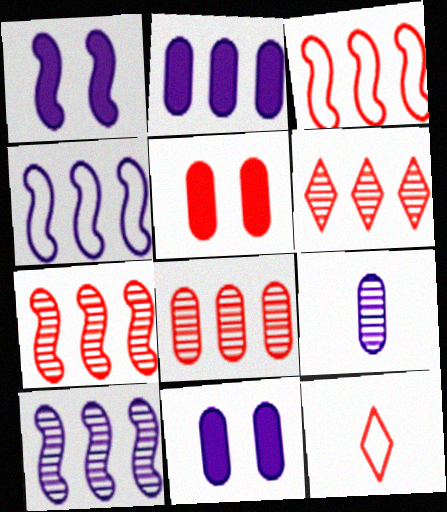[[5, 7, 12], 
[6, 7, 8]]